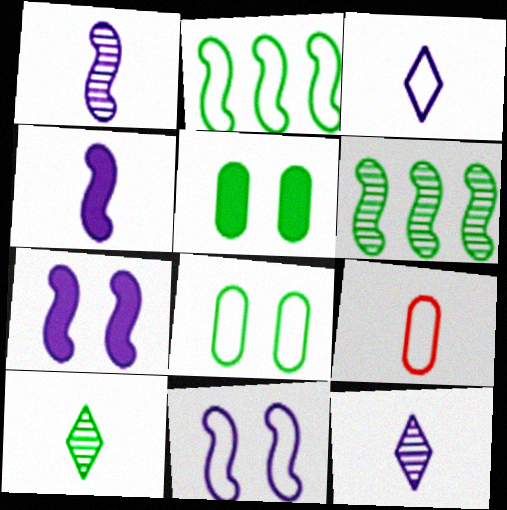[[2, 5, 10], 
[4, 9, 10]]